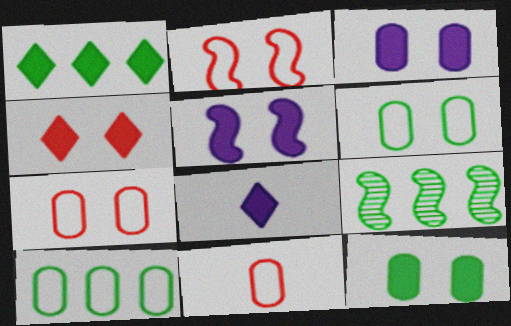[[1, 4, 8], 
[1, 9, 10], 
[4, 5, 12], 
[7, 8, 9]]